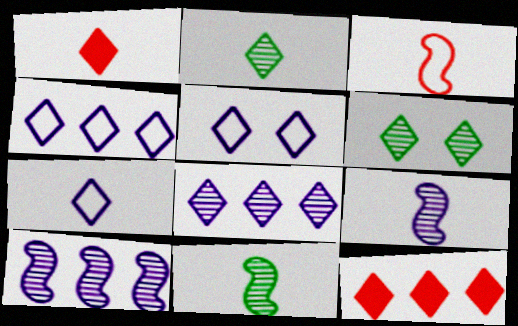[[1, 2, 7], 
[1, 4, 6], 
[2, 5, 12], 
[4, 5, 7], 
[6, 7, 12]]